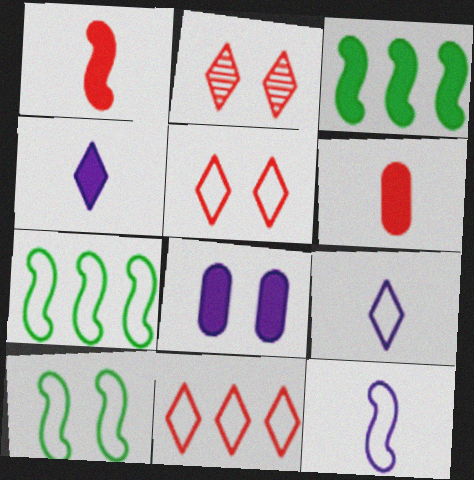[[2, 8, 10]]